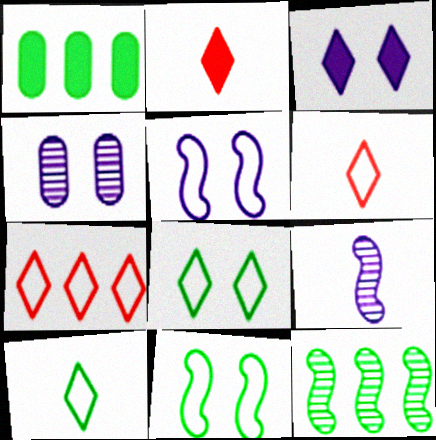[[3, 4, 5]]